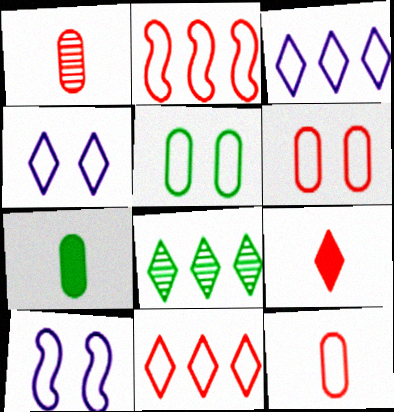[[4, 8, 9]]